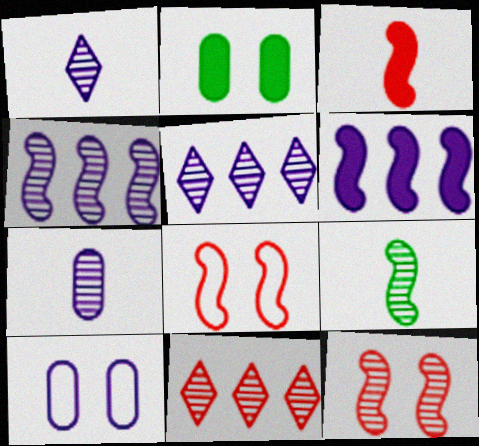[[1, 6, 10], 
[4, 9, 12], 
[6, 8, 9]]